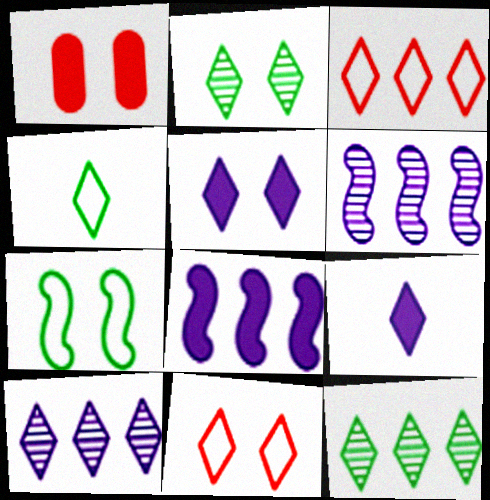[[1, 4, 6], 
[2, 3, 9], 
[2, 5, 11], 
[9, 11, 12]]